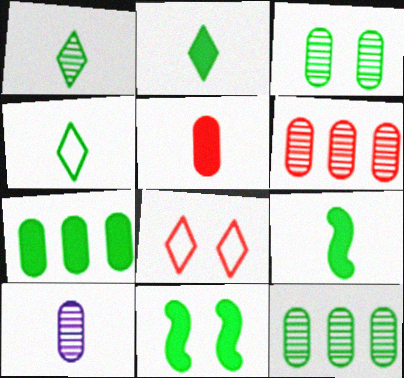[[1, 2, 4], 
[2, 7, 11], 
[3, 6, 10], 
[4, 11, 12]]